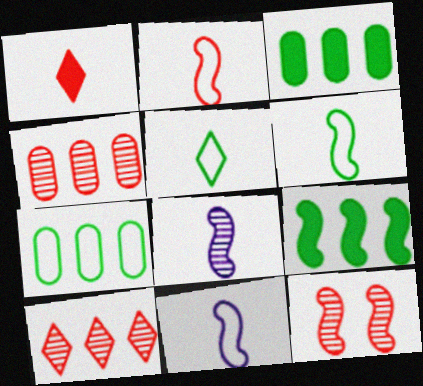[[2, 6, 11], 
[9, 11, 12]]